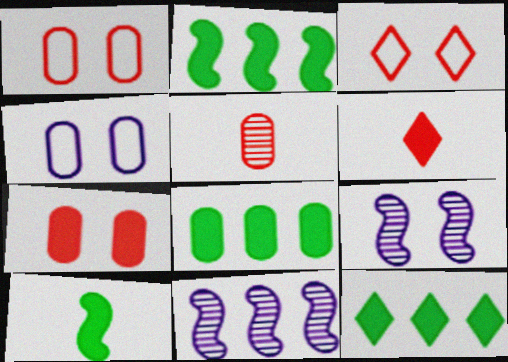[[2, 8, 12], 
[4, 5, 8]]